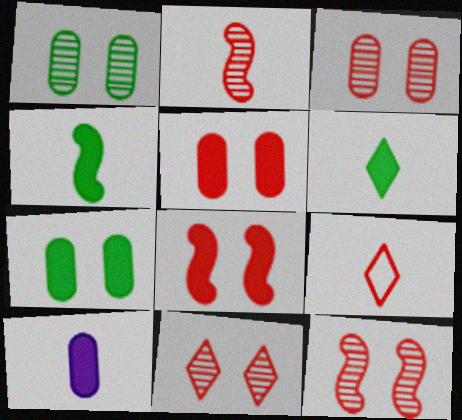[[3, 11, 12]]